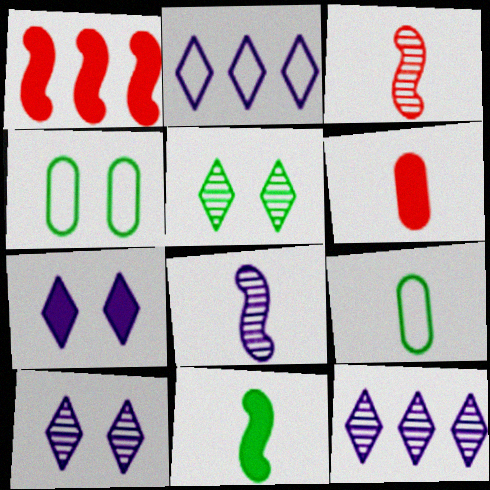[[1, 9, 10]]